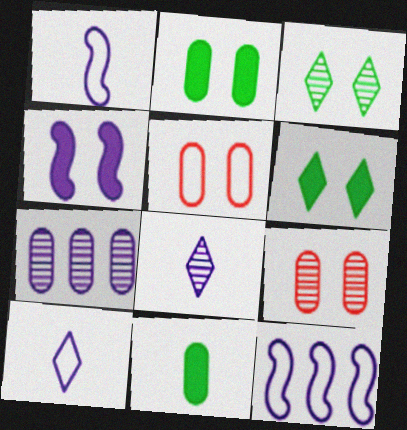[[3, 4, 5], 
[4, 7, 10], 
[5, 7, 11]]